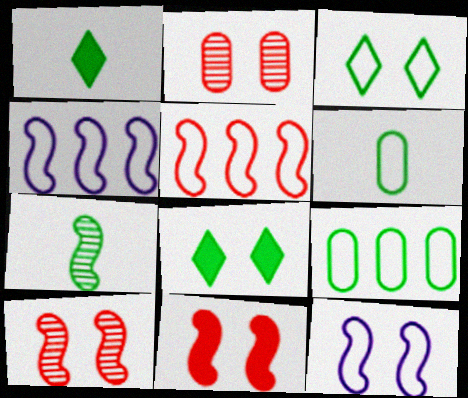[[1, 2, 4], 
[1, 6, 7], 
[2, 8, 12], 
[4, 7, 11], 
[7, 8, 9]]